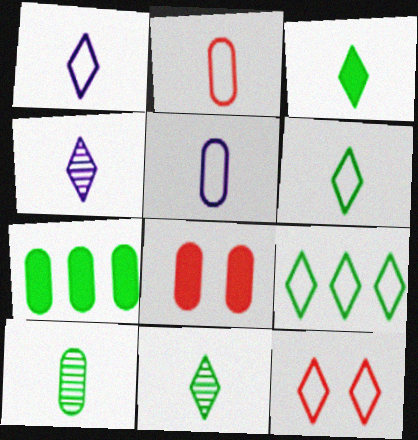[[1, 9, 12], 
[3, 6, 11]]